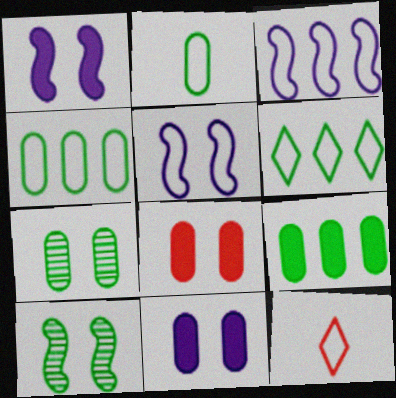[[2, 7, 9], 
[4, 5, 12]]